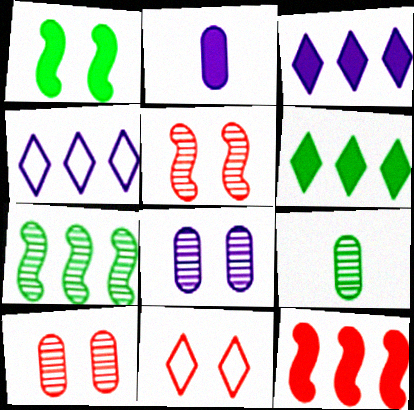[[1, 8, 11], 
[2, 7, 11]]